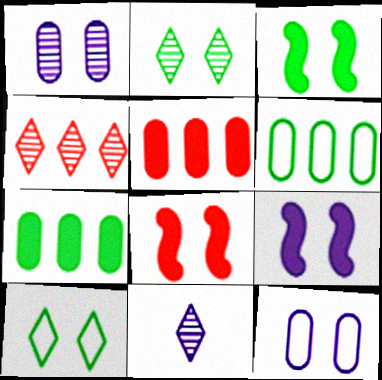[[1, 8, 10], 
[2, 4, 11], 
[2, 8, 12], 
[3, 8, 9], 
[6, 8, 11]]